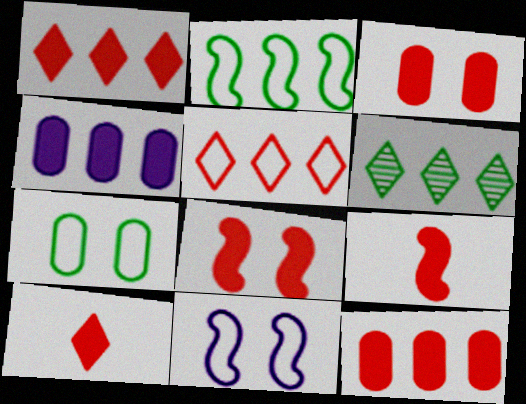[[1, 3, 9], 
[8, 10, 12]]